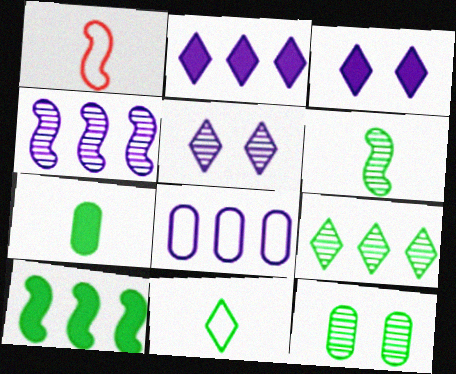[[1, 2, 12], 
[2, 4, 8], 
[6, 7, 11], 
[6, 9, 12], 
[10, 11, 12]]